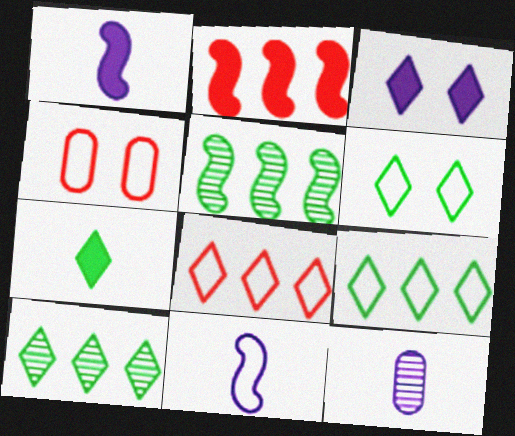[[1, 4, 10], 
[2, 6, 12], 
[4, 9, 11], 
[6, 7, 10]]